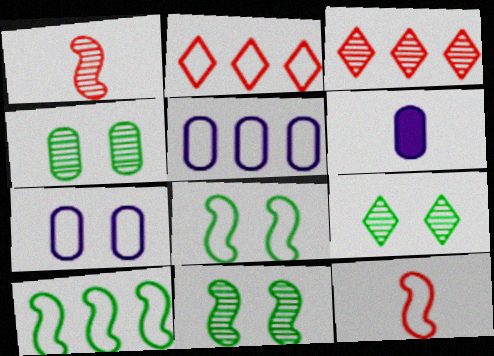[[2, 5, 10], 
[2, 6, 11], 
[3, 6, 8], 
[4, 9, 11]]